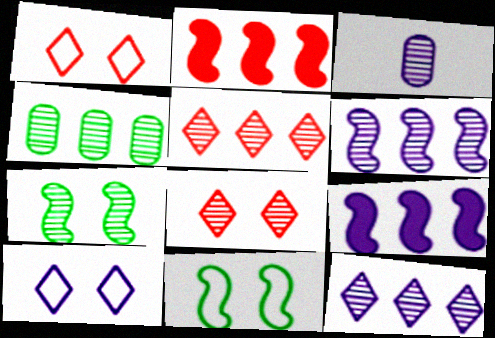[[3, 5, 7], 
[3, 9, 10], 
[4, 5, 6]]